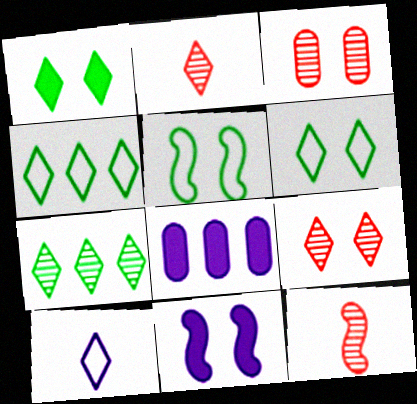[[2, 5, 8], 
[3, 6, 11], 
[6, 8, 12]]